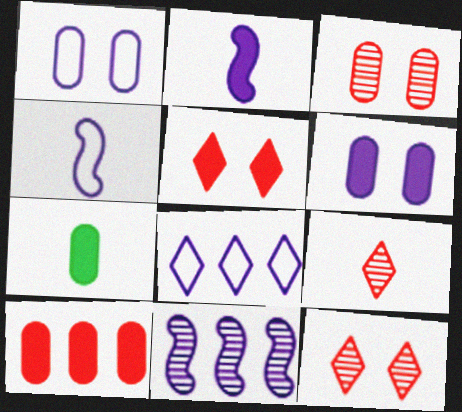[[1, 4, 8], 
[4, 7, 9], 
[6, 7, 10]]